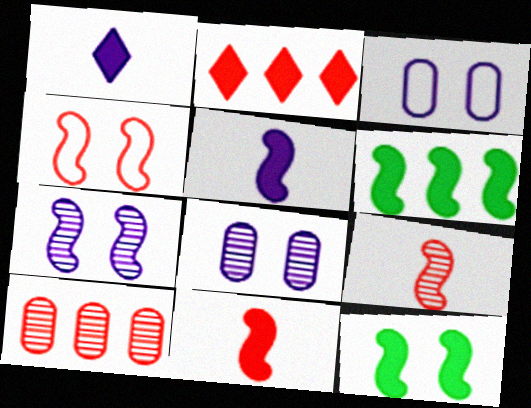[[4, 7, 12]]